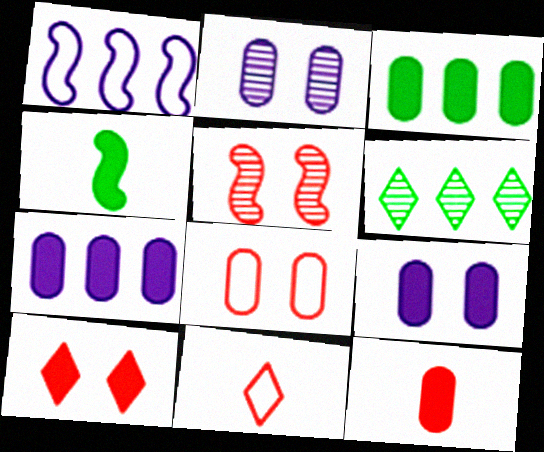[[1, 4, 5], 
[3, 9, 12], 
[4, 7, 10], 
[5, 8, 10]]